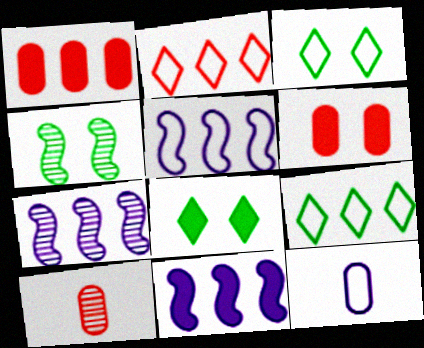[[1, 7, 9], 
[3, 10, 11], 
[5, 7, 11], 
[5, 8, 10]]